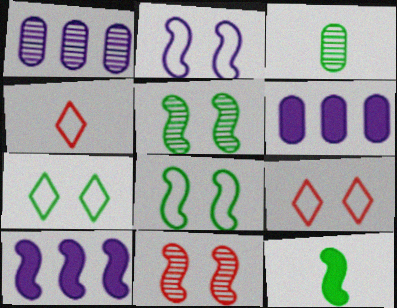[[1, 9, 12], 
[3, 9, 10], 
[4, 5, 6]]